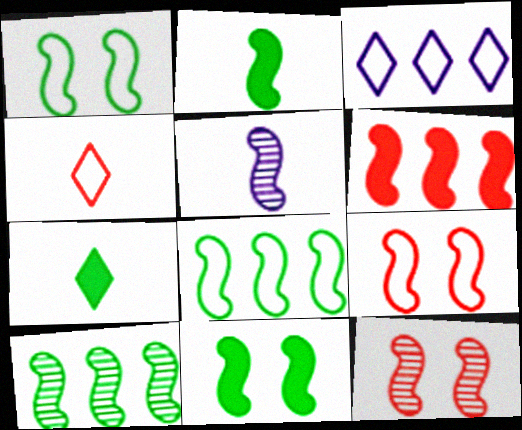[[1, 2, 10], 
[1, 5, 6], 
[5, 10, 12]]